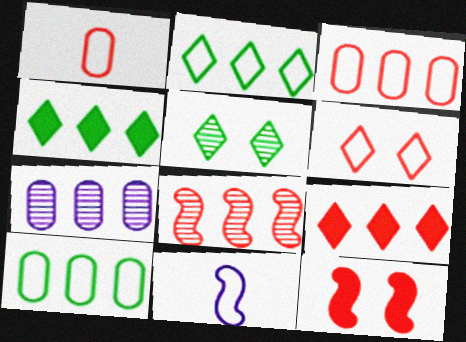[[3, 8, 9], 
[6, 10, 11]]